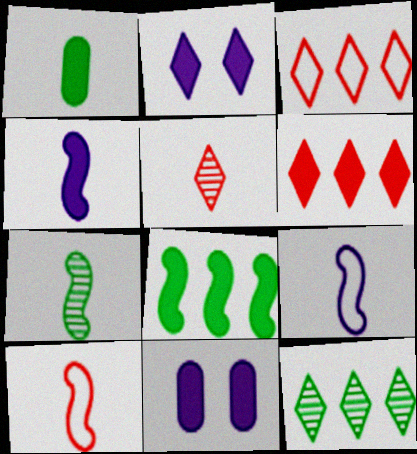[[1, 5, 9], 
[3, 7, 11], 
[4, 7, 10], 
[10, 11, 12]]